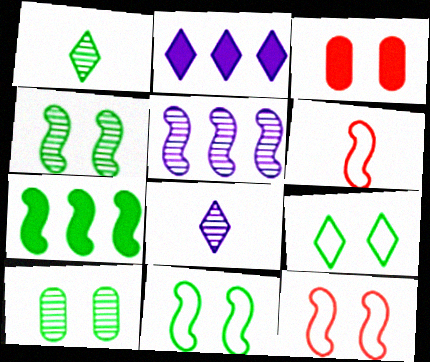[[2, 6, 10]]